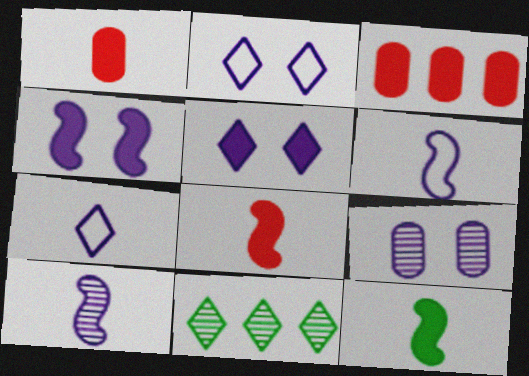[[2, 4, 9], 
[3, 5, 12]]